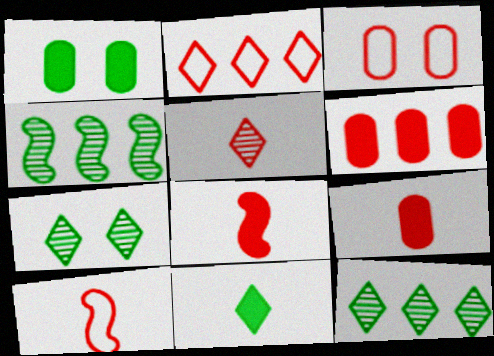[[2, 3, 10], 
[5, 9, 10]]